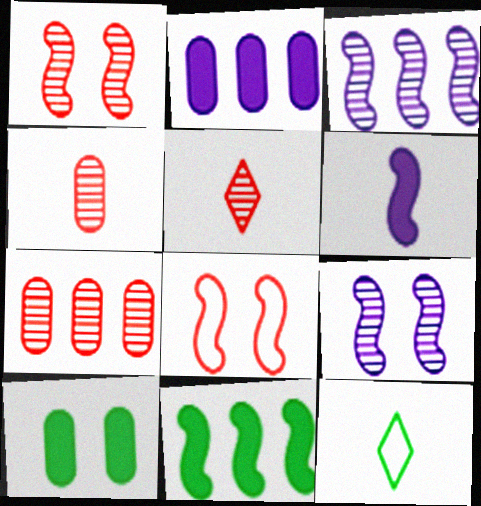[[1, 2, 12], 
[1, 5, 7], 
[4, 6, 12]]